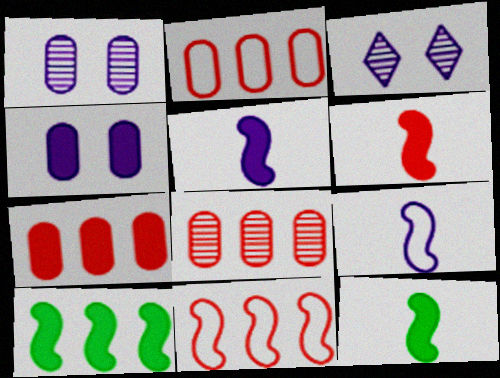[[2, 3, 12], 
[2, 7, 8], 
[5, 6, 12]]